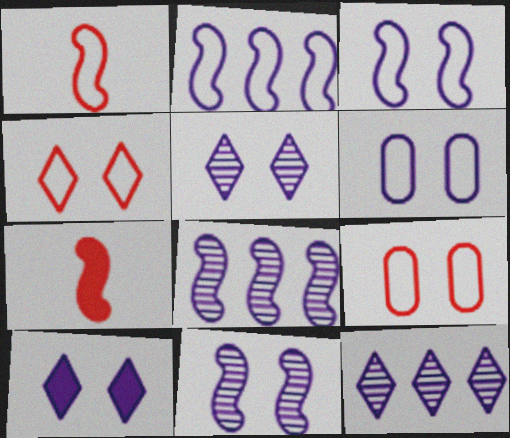[[6, 10, 11]]